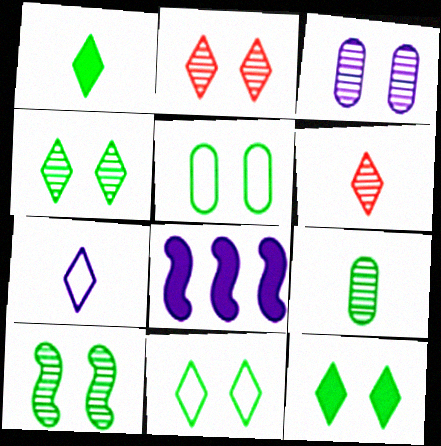[[1, 6, 7], 
[2, 3, 10], 
[3, 7, 8], 
[4, 11, 12], 
[5, 6, 8], 
[5, 10, 12]]